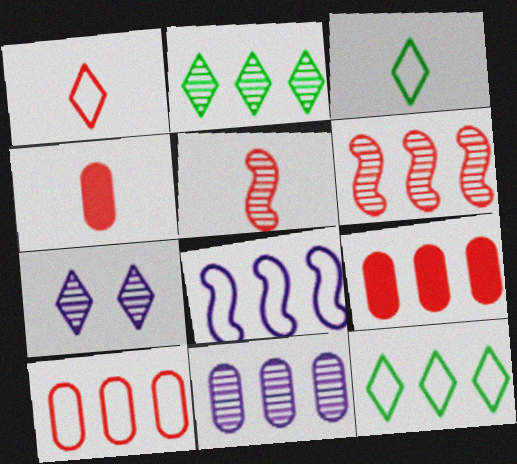[[1, 4, 5], 
[2, 6, 11], 
[2, 8, 9], 
[8, 10, 12]]